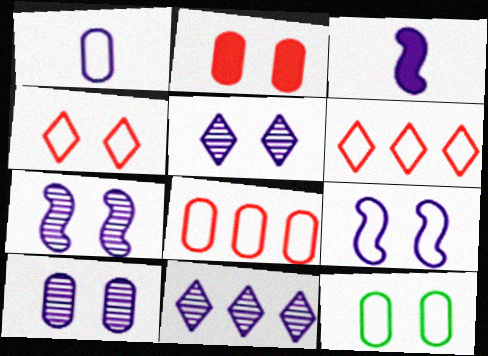[[1, 8, 12], 
[2, 10, 12], 
[4, 9, 12], 
[5, 7, 10]]